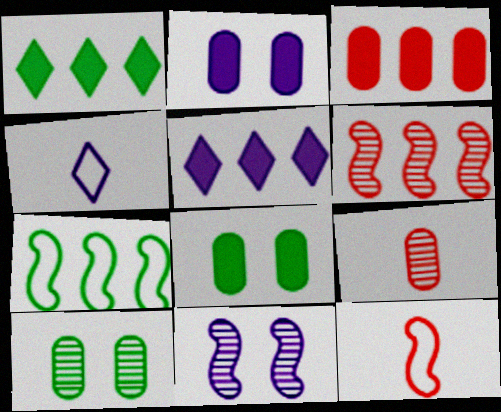[[4, 6, 8], 
[5, 10, 12]]